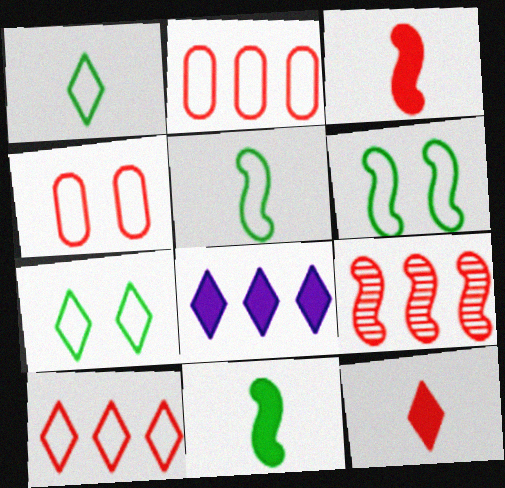[[4, 9, 12]]